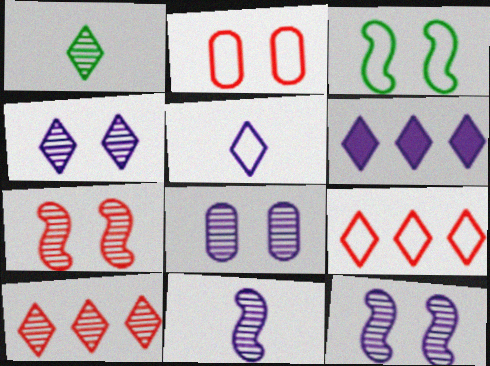[[1, 4, 10], 
[4, 5, 6], 
[4, 8, 12]]